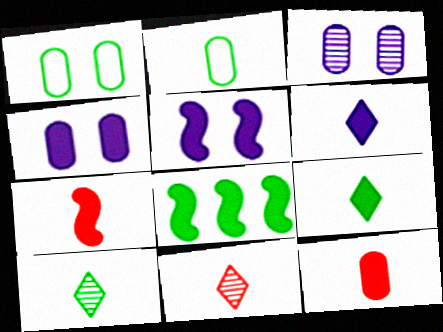[[1, 8, 10], 
[5, 7, 8]]